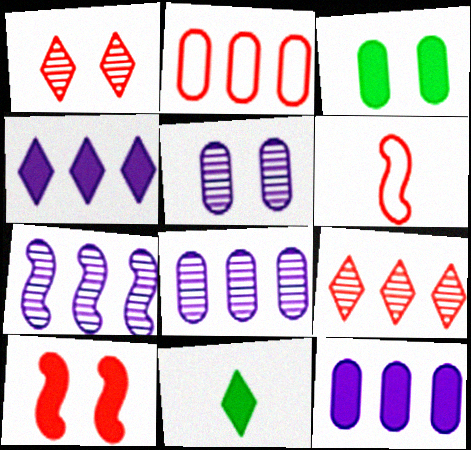[[10, 11, 12]]